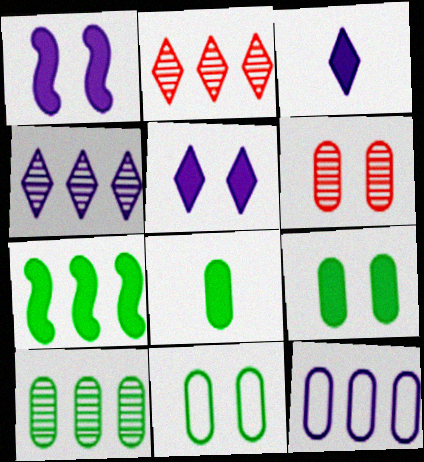[[2, 7, 12], 
[6, 8, 12], 
[8, 10, 11]]